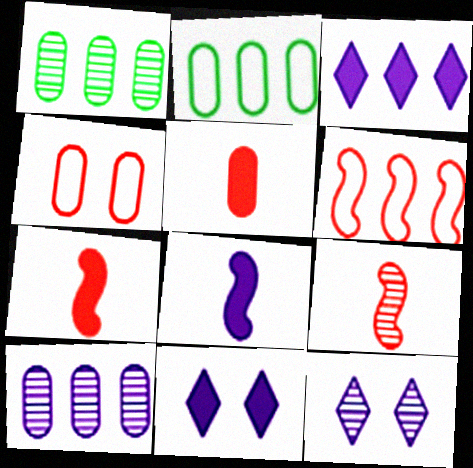[[1, 3, 6], 
[1, 9, 12], 
[2, 7, 12], 
[2, 9, 11]]